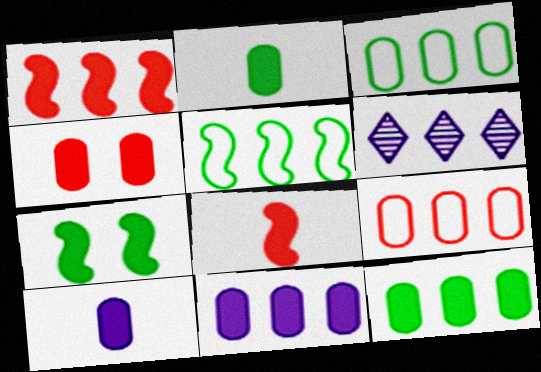[[1, 3, 6], 
[2, 4, 11], 
[4, 10, 12]]